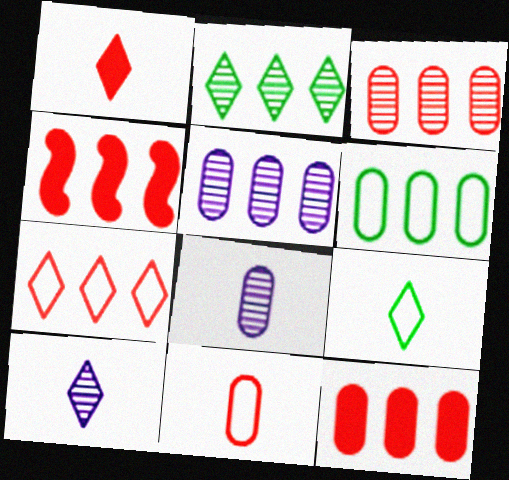[[1, 9, 10], 
[3, 4, 7], 
[5, 6, 12]]